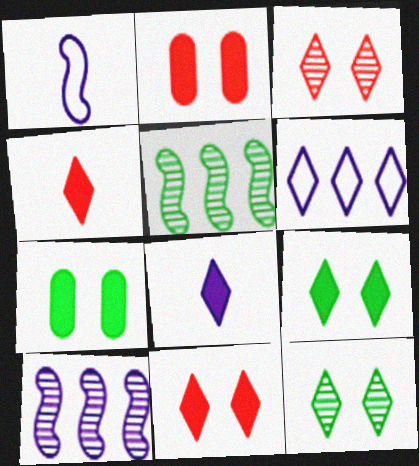[[4, 6, 12]]